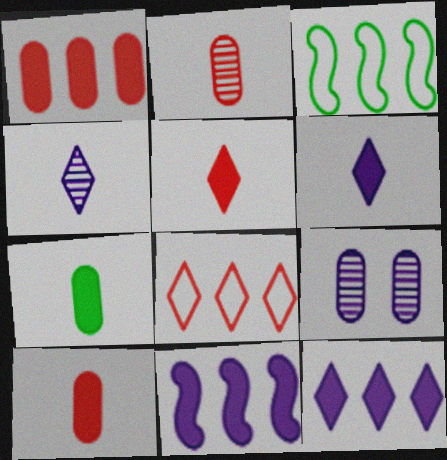[[3, 5, 9]]